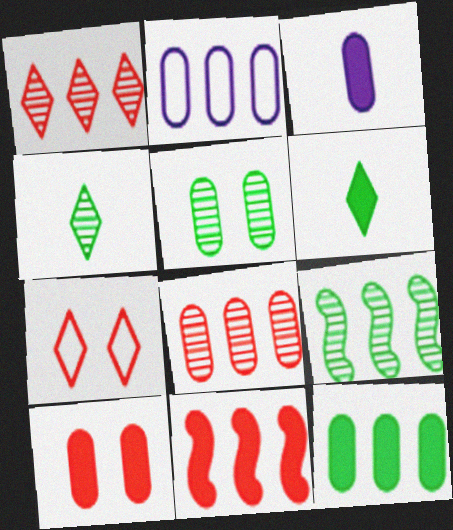[[2, 8, 12], 
[3, 7, 9], 
[3, 10, 12], 
[4, 5, 9]]